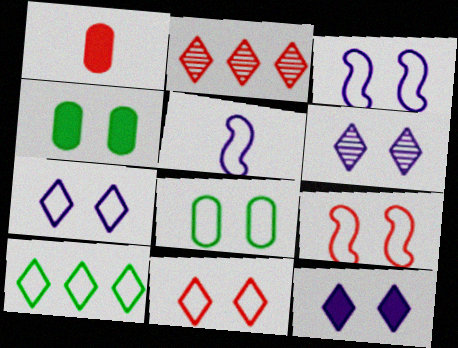[[1, 2, 9], 
[2, 4, 5], 
[3, 8, 11], 
[4, 6, 9], 
[6, 7, 12], 
[7, 8, 9]]